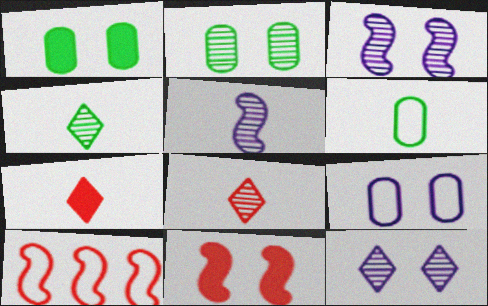[[5, 6, 7]]